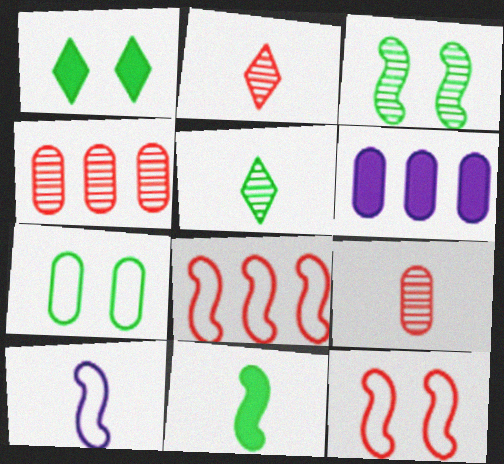[[1, 3, 7], 
[1, 4, 10], 
[5, 6, 12], 
[6, 7, 9]]